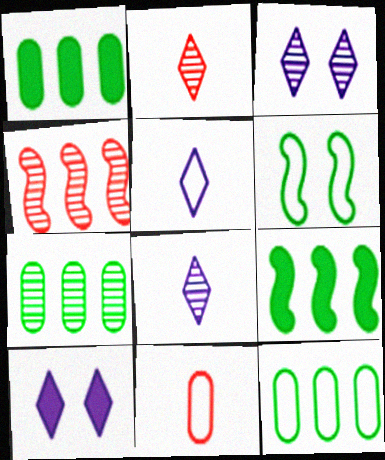[[1, 7, 12], 
[3, 9, 11]]